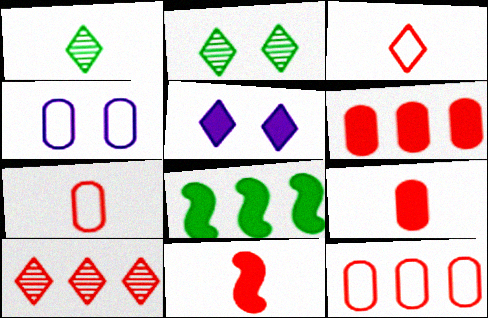[[5, 8, 9]]